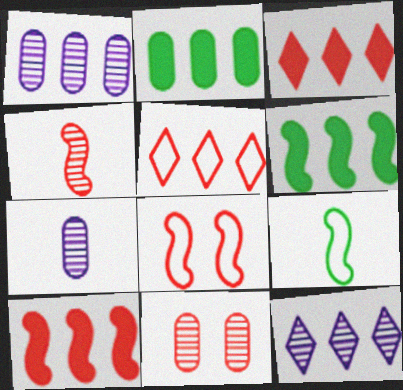[[1, 5, 6], 
[4, 8, 10]]